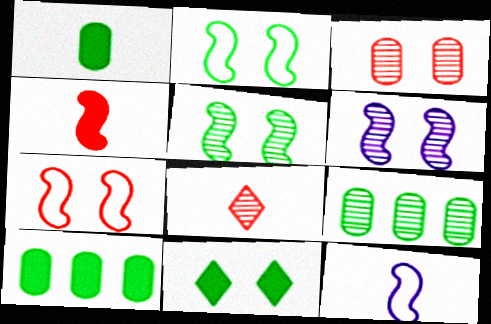[[1, 8, 12], 
[6, 8, 9]]